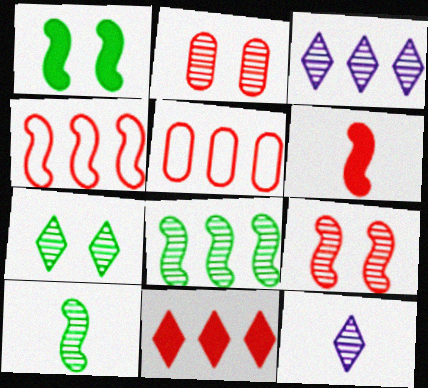[[1, 5, 12], 
[2, 3, 10], 
[2, 8, 12], 
[4, 6, 9]]